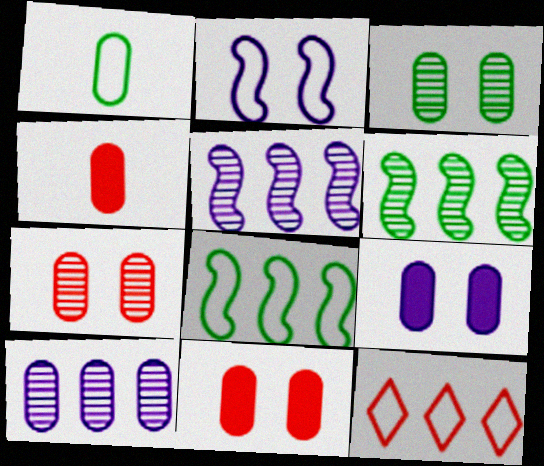[[1, 2, 12], 
[1, 10, 11]]